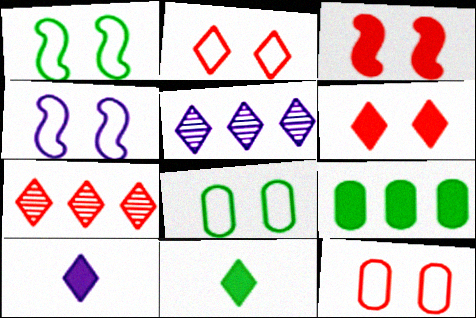[[2, 4, 8], 
[2, 5, 11], 
[3, 9, 10]]